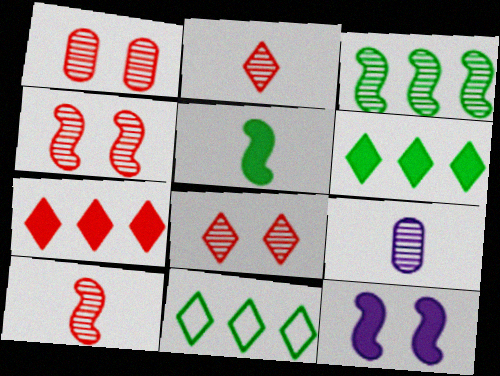[[1, 4, 8], 
[3, 8, 9]]